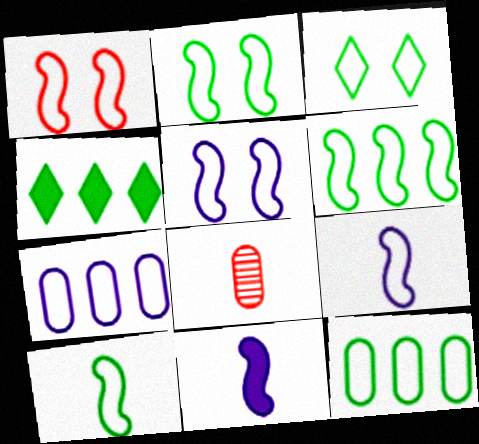[[1, 2, 5], 
[1, 6, 9], 
[2, 6, 10], 
[3, 10, 12], 
[4, 5, 8]]